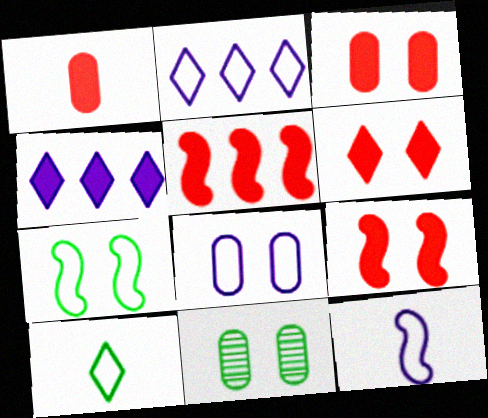[[1, 5, 6], 
[2, 8, 12], 
[3, 6, 9], 
[3, 8, 11]]